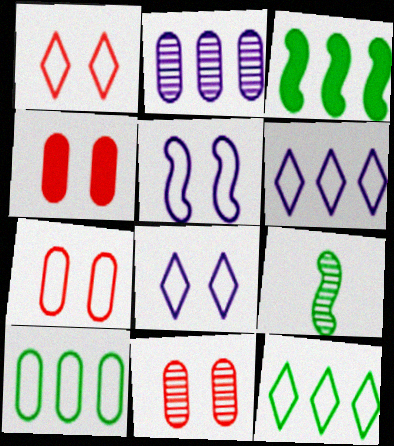[[4, 6, 9], 
[4, 7, 11]]